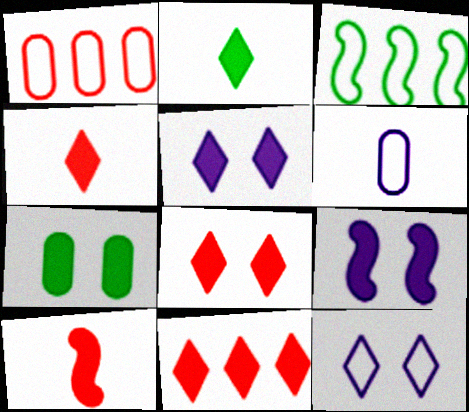[[2, 5, 11], 
[4, 8, 11], 
[7, 8, 9]]